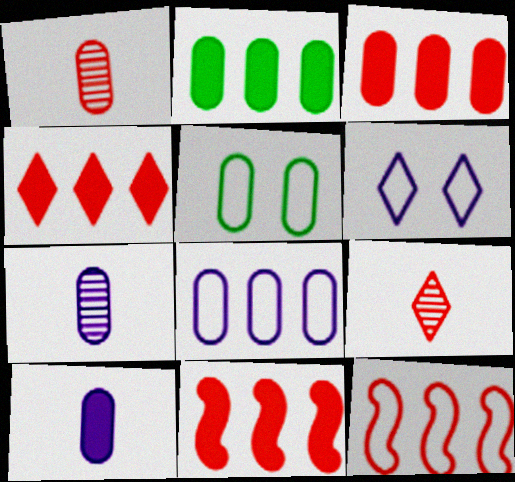[[3, 4, 11], 
[3, 5, 7]]